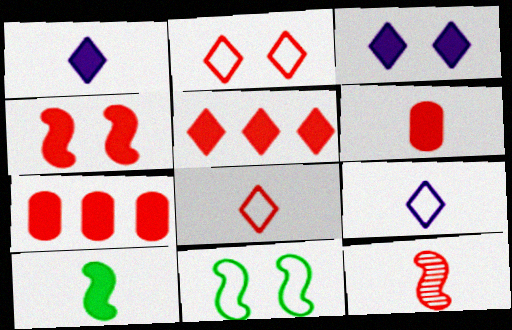[[1, 6, 10], 
[2, 7, 12], 
[3, 7, 10], 
[4, 5, 6], 
[6, 8, 12]]